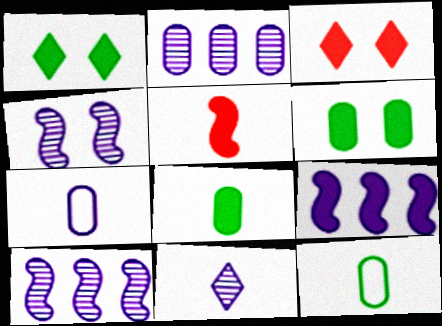[[2, 4, 11], 
[3, 8, 9], 
[3, 10, 12], 
[5, 11, 12]]